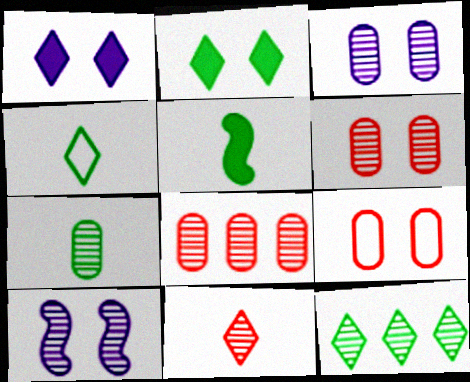[[2, 4, 12], 
[2, 9, 10], 
[3, 7, 8], 
[4, 5, 7]]